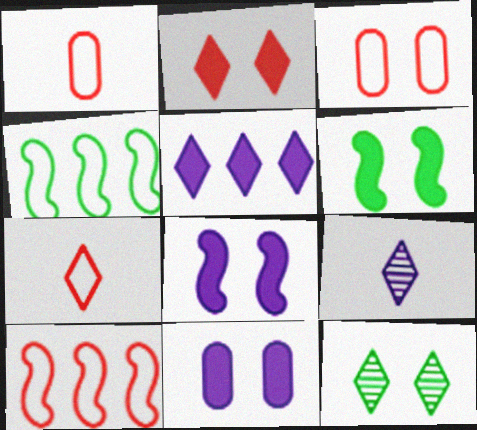[[2, 6, 11], 
[3, 7, 10], 
[3, 8, 12], 
[5, 7, 12]]